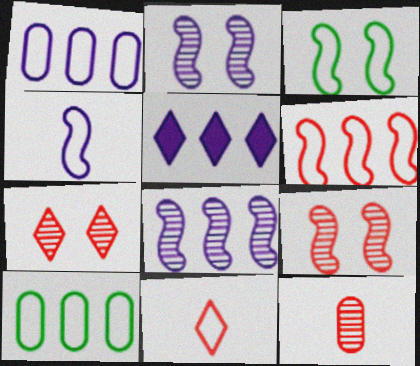[[1, 3, 11], 
[1, 5, 8], 
[3, 4, 6], 
[3, 5, 12]]